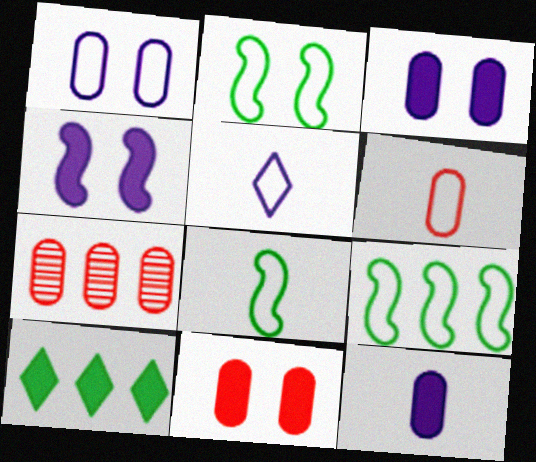[[2, 8, 9], 
[5, 6, 8], 
[6, 7, 11]]